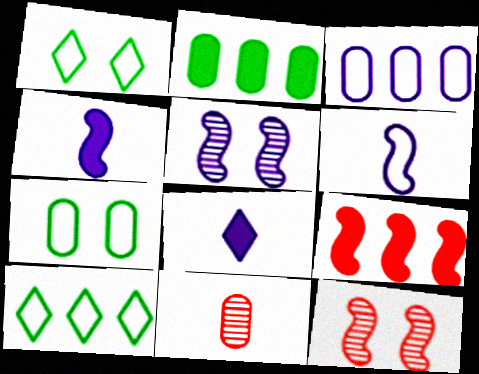[[3, 5, 8]]